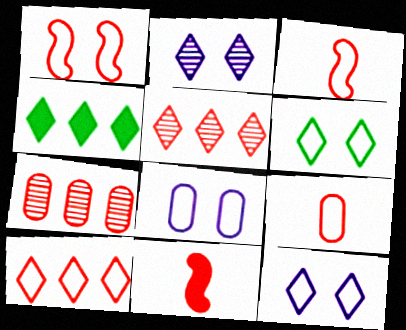[[1, 6, 8], 
[1, 9, 10]]